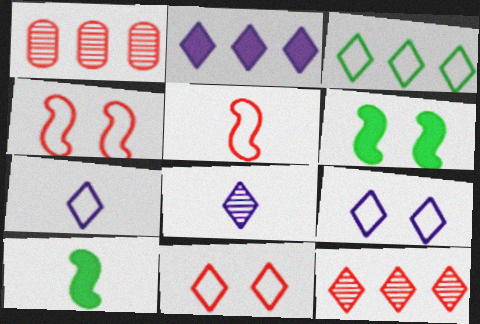[[1, 6, 7], 
[1, 9, 10], 
[2, 3, 12], 
[2, 8, 9], 
[3, 7, 11]]